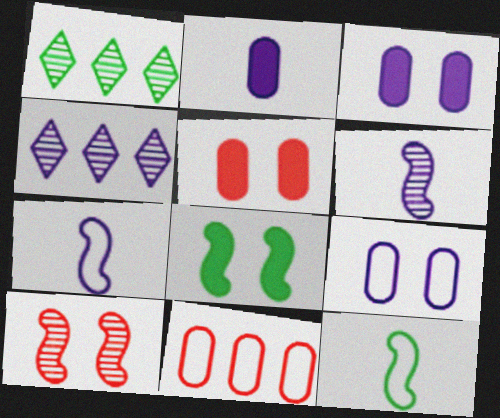[[1, 5, 7], 
[3, 4, 7], 
[4, 5, 12]]